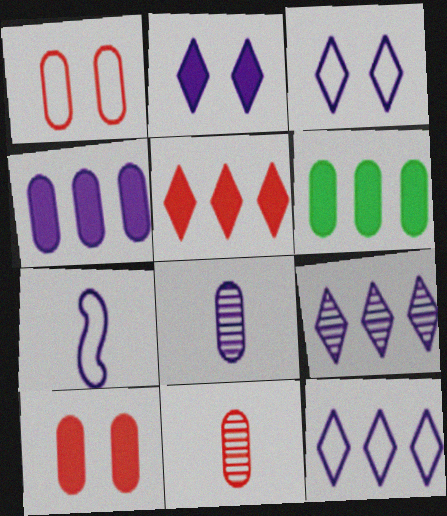[[1, 6, 8]]